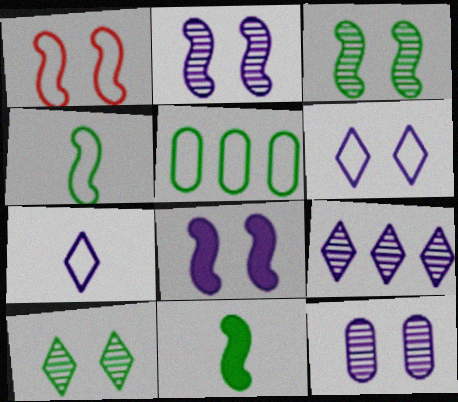[[1, 3, 8], 
[1, 5, 7], 
[5, 10, 11], 
[6, 8, 12]]